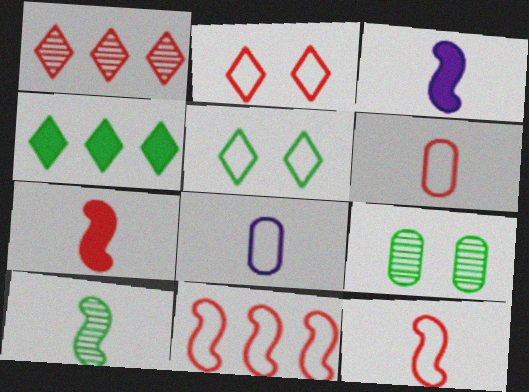[[2, 6, 11], 
[3, 10, 12], 
[5, 8, 11]]